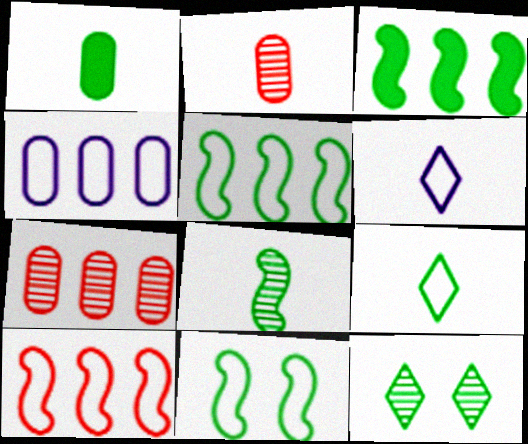[[1, 5, 12], 
[1, 8, 9], 
[3, 8, 11]]